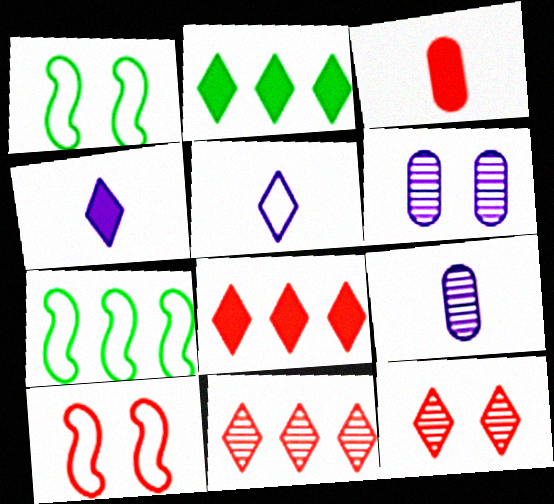[[1, 8, 9], 
[2, 5, 12], 
[2, 9, 10], 
[3, 10, 11]]